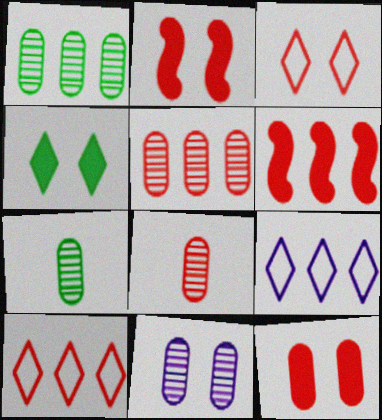[[1, 6, 9], 
[1, 8, 11], 
[2, 7, 9], 
[2, 8, 10], 
[3, 6, 8], 
[5, 6, 10], 
[5, 7, 11]]